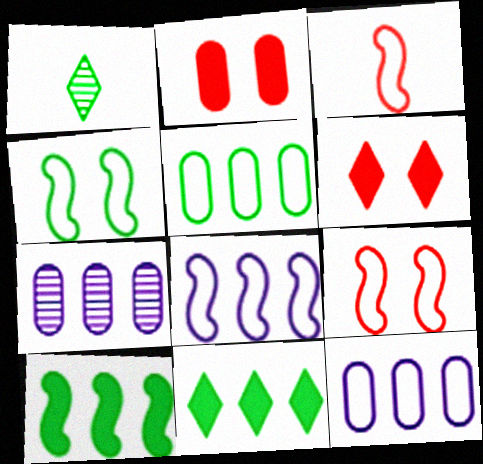[[1, 2, 8], 
[3, 4, 8]]